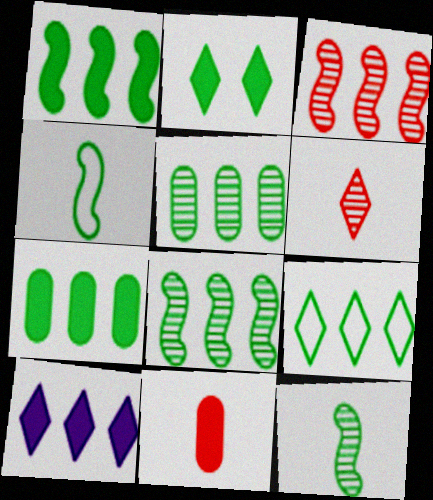[[1, 5, 9], 
[2, 4, 5], 
[7, 8, 9]]